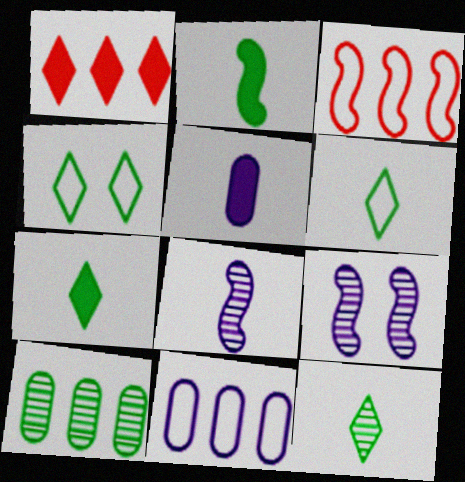[[2, 3, 9], 
[2, 4, 10], 
[6, 7, 12]]